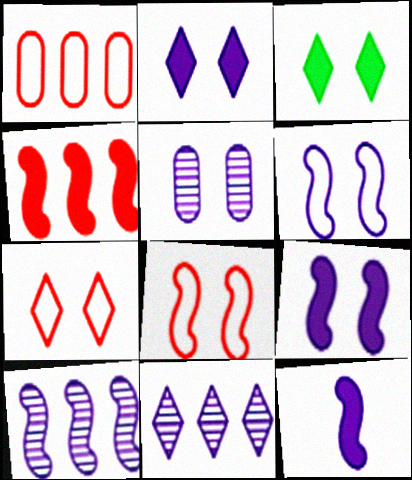[[2, 5, 6], 
[3, 5, 8], 
[6, 10, 12]]